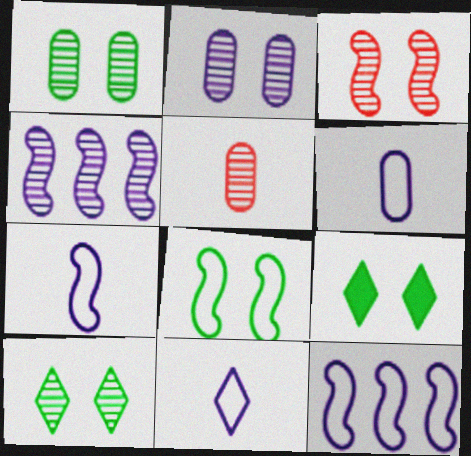[[1, 8, 9], 
[2, 3, 10], 
[4, 5, 10], 
[5, 9, 12], 
[6, 7, 11]]